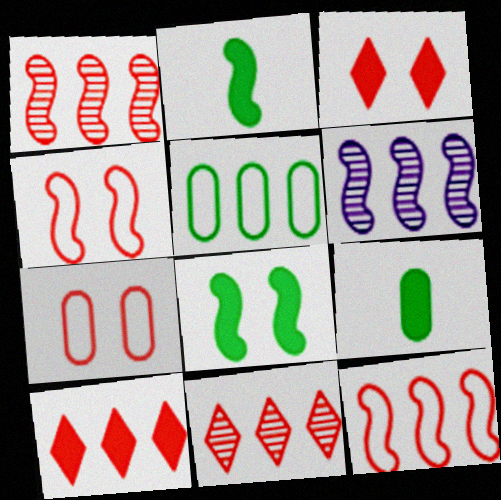[[2, 4, 6], 
[5, 6, 10]]